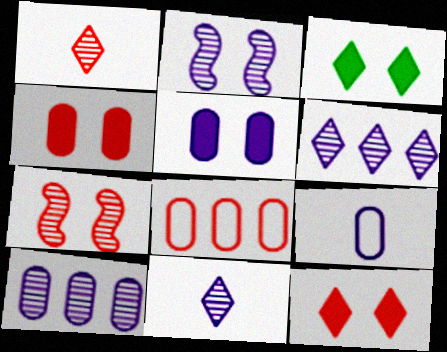[[2, 10, 11], 
[5, 9, 10]]